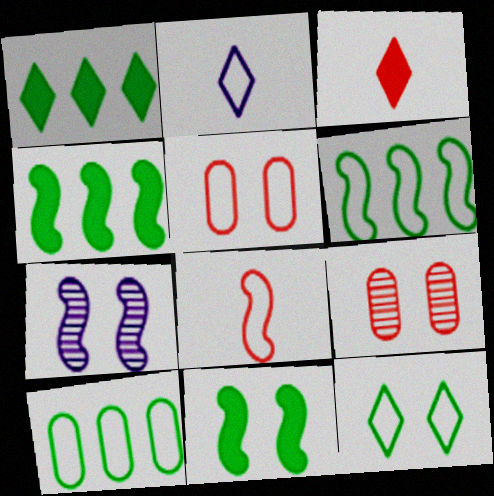[[2, 4, 9], 
[2, 5, 6], 
[3, 7, 10], 
[4, 7, 8]]